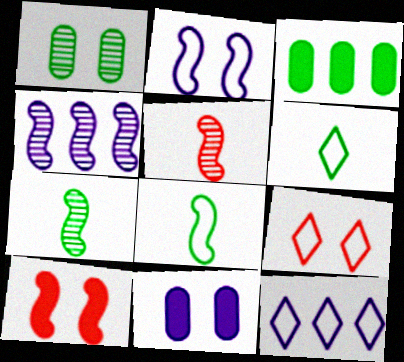[[4, 8, 10], 
[6, 9, 12]]